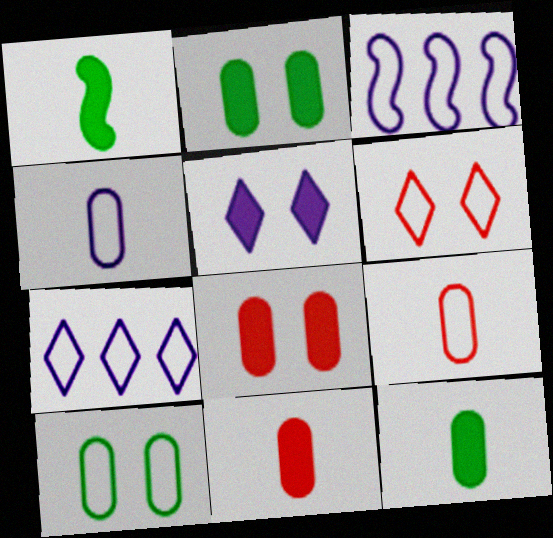[]